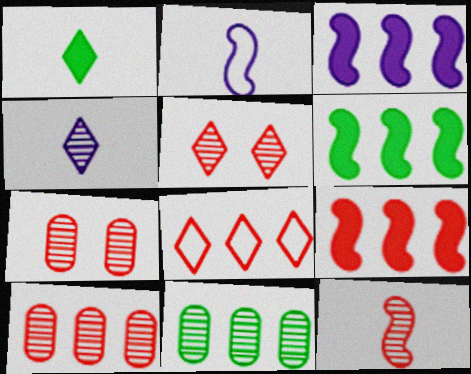[[3, 6, 9], 
[3, 8, 11], 
[5, 10, 12], 
[8, 9, 10]]